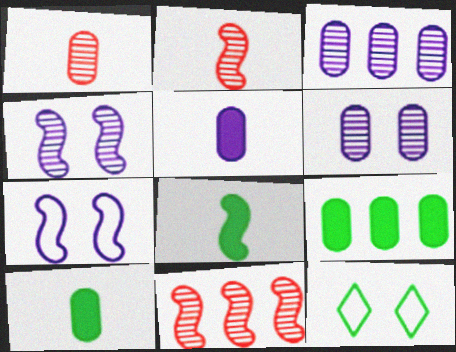[[5, 11, 12], 
[7, 8, 11]]